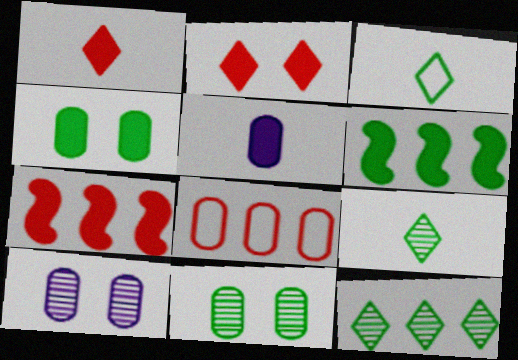[[2, 5, 6], 
[3, 6, 11], 
[3, 7, 10], 
[5, 8, 11]]